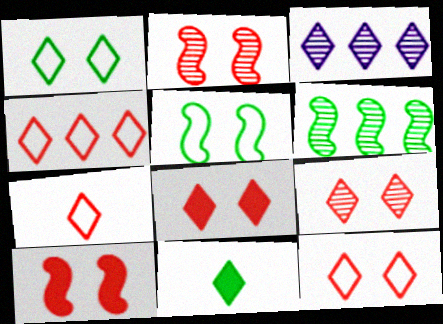[[3, 11, 12], 
[4, 7, 12], 
[8, 9, 12]]